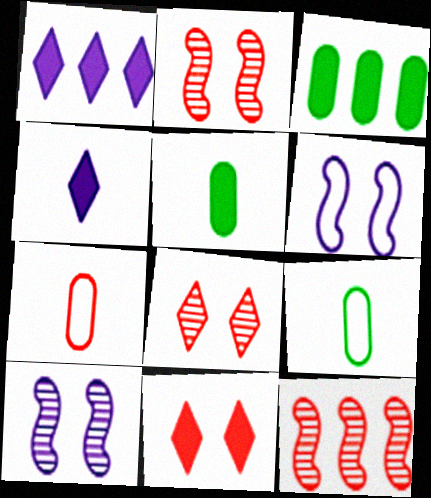[[1, 2, 9], 
[7, 11, 12]]